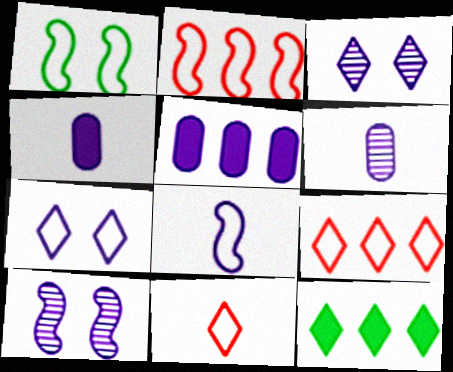[[1, 2, 8], 
[3, 5, 8], 
[3, 11, 12]]